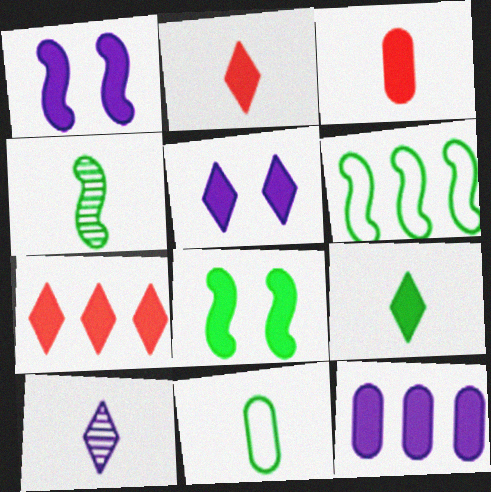[[2, 8, 12], 
[4, 6, 8], 
[4, 9, 11], 
[5, 7, 9]]